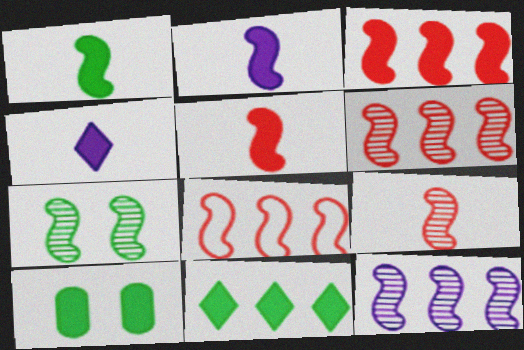[[1, 2, 5], 
[1, 10, 11], 
[2, 7, 8], 
[3, 4, 10], 
[3, 6, 8], 
[7, 9, 12]]